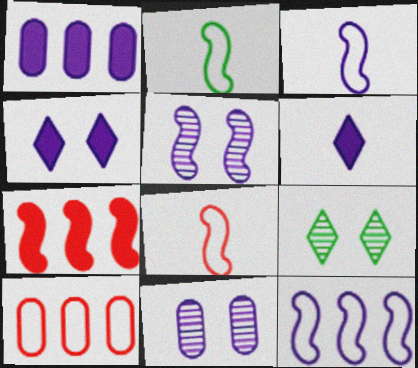[[1, 8, 9], 
[2, 3, 8], 
[2, 5, 7], 
[6, 11, 12]]